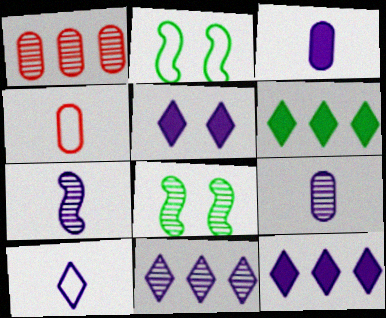[[3, 7, 10], 
[4, 8, 12], 
[5, 10, 11]]